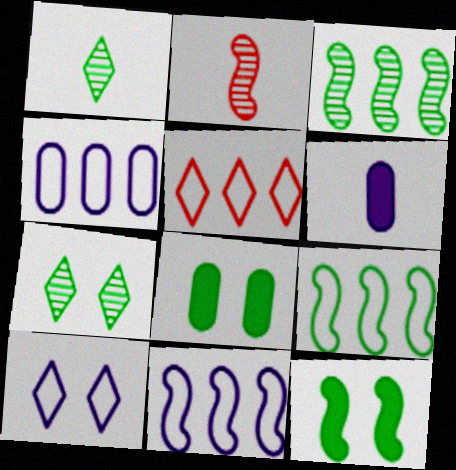[[1, 8, 9], 
[2, 11, 12], 
[4, 5, 9]]